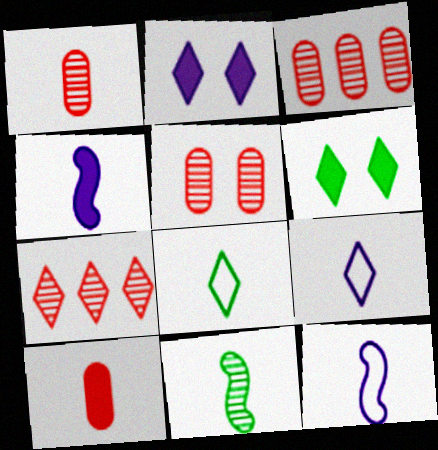[[1, 3, 5], 
[1, 4, 8], 
[2, 7, 8], 
[3, 6, 12], 
[6, 7, 9], 
[9, 10, 11]]